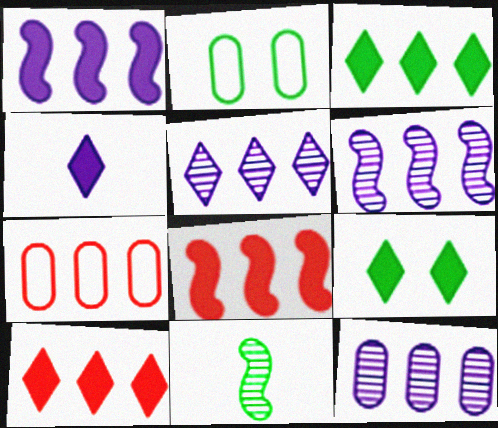[[2, 3, 11], 
[3, 6, 7], 
[4, 9, 10], 
[5, 6, 12]]